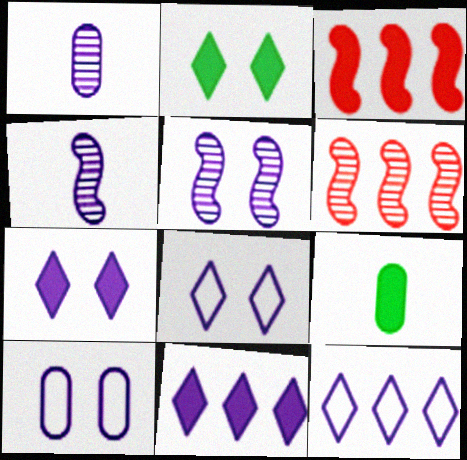[[3, 7, 9], 
[4, 10, 11], 
[5, 7, 10], 
[6, 8, 9]]